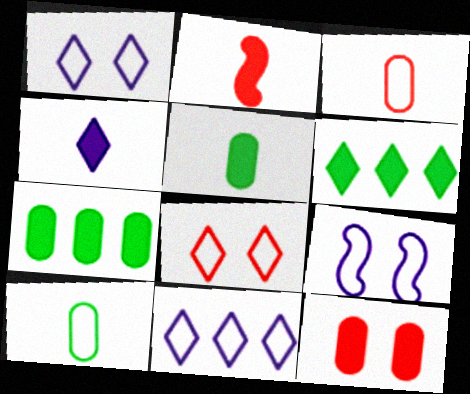[[2, 4, 5]]